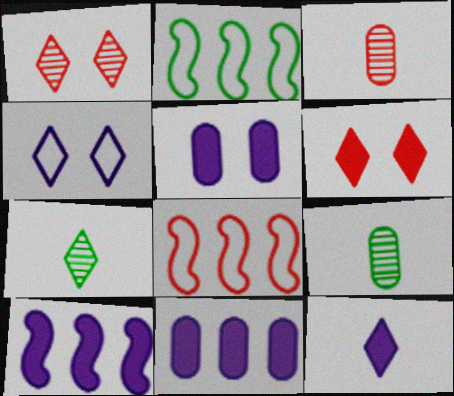[[3, 6, 8], 
[5, 7, 8], 
[5, 10, 12]]